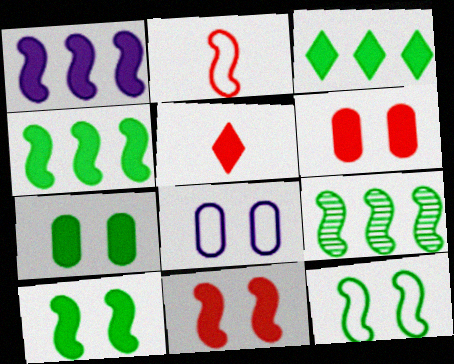[[1, 5, 7], 
[5, 8, 9]]